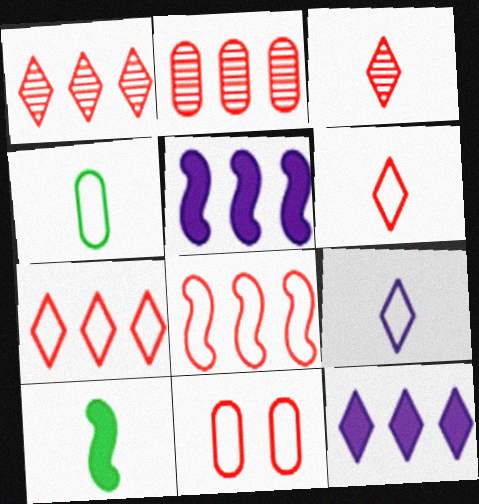[[6, 8, 11]]